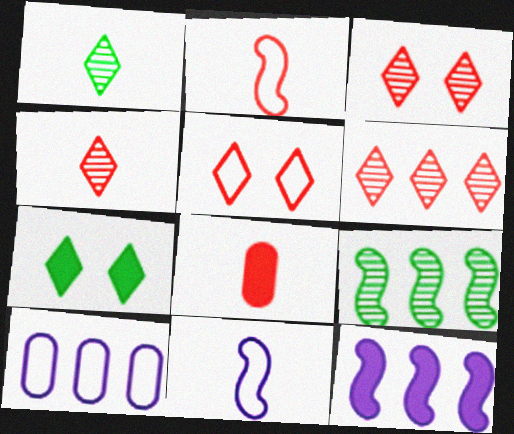[[1, 8, 11], 
[2, 4, 8], 
[3, 4, 6], 
[7, 8, 12]]